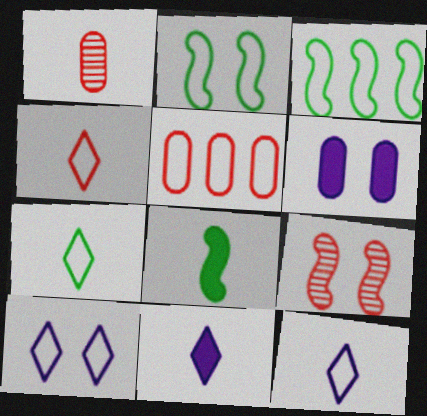[[1, 8, 12], 
[2, 5, 12], 
[4, 7, 12]]